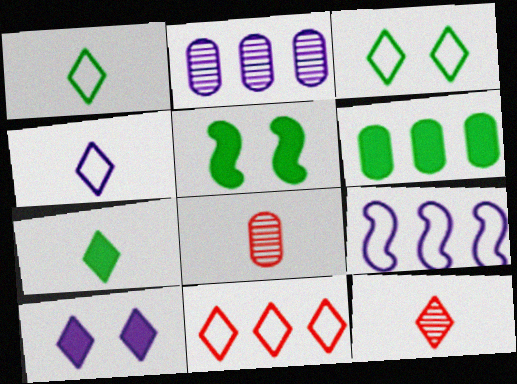[[3, 4, 11], 
[4, 7, 12], 
[5, 6, 7]]